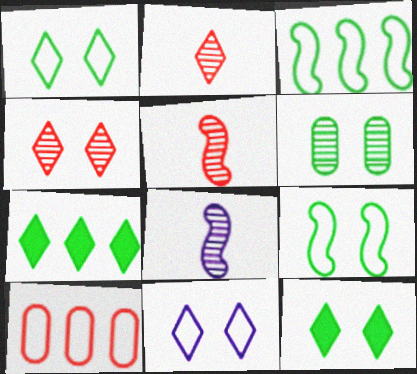[[2, 7, 11], 
[4, 11, 12], 
[6, 9, 12], 
[8, 10, 12]]